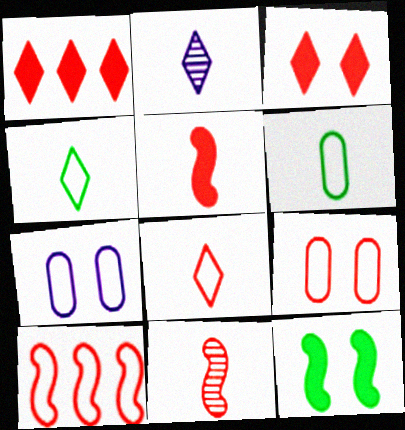[[1, 9, 11], 
[2, 5, 6], 
[4, 7, 10], 
[8, 9, 10]]